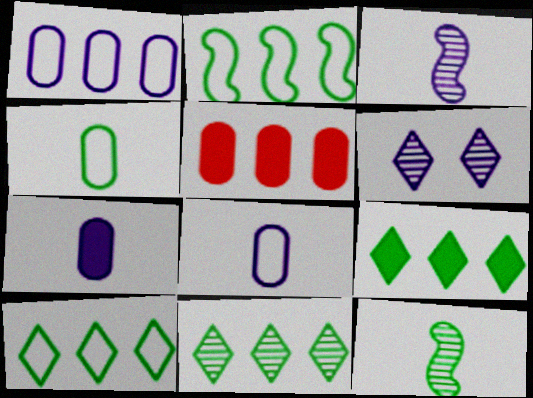[[9, 10, 11]]